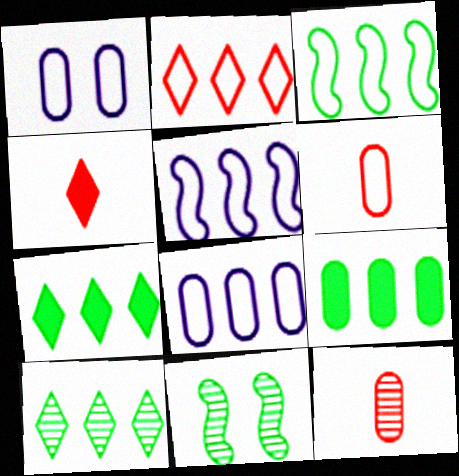[[1, 9, 12], 
[2, 3, 8], 
[3, 9, 10], 
[4, 8, 11]]